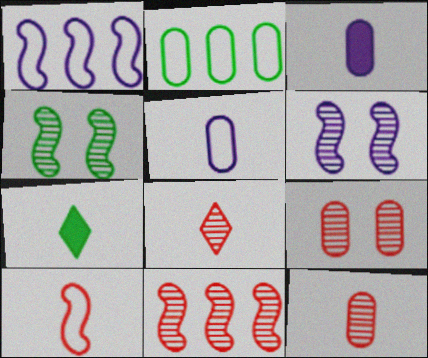[[1, 7, 9], 
[2, 3, 9], 
[2, 4, 7], 
[8, 9, 11]]